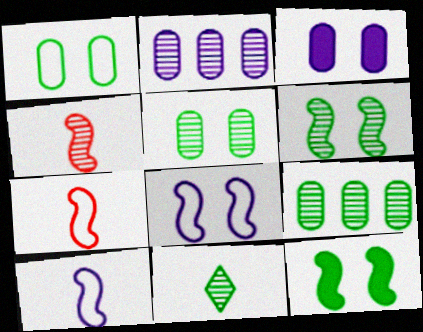[[6, 9, 11]]